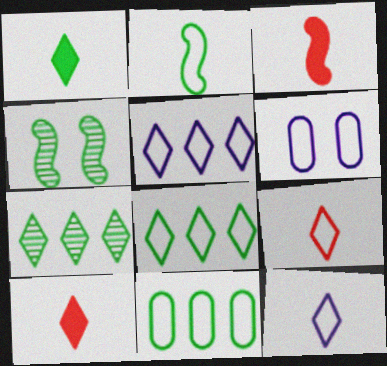[[1, 4, 11], 
[3, 6, 7]]